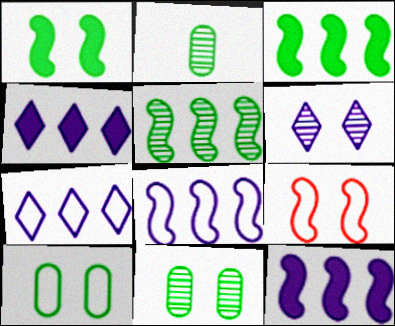[[2, 4, 9]]